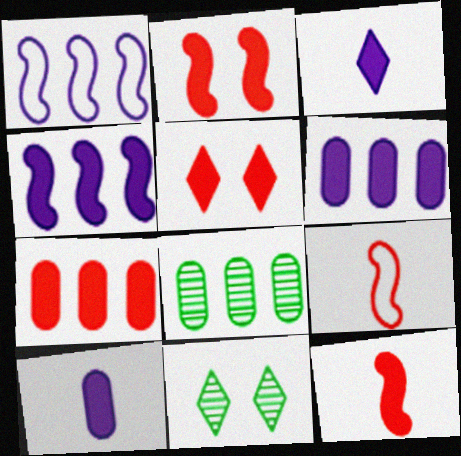[[5, 7, 12], 
[6, 9, 11]]